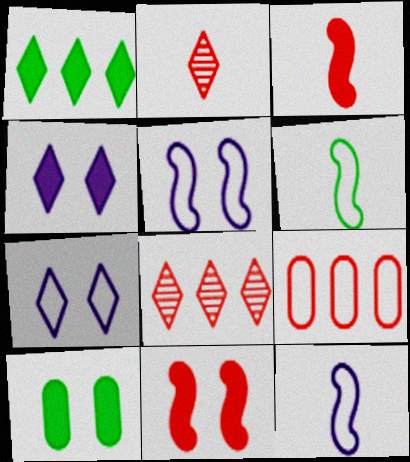[[1, 2, 7], 
[2, 9, 11], 
[4, 10, 11], 
[6, 7, 9], 
[8, 10, 12]]